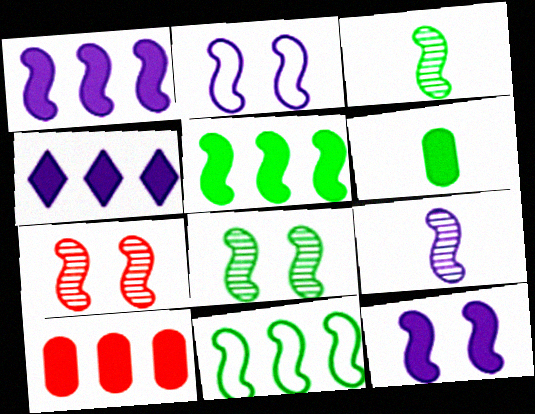[[1, 2, 9], 
[4, 5, 10]]